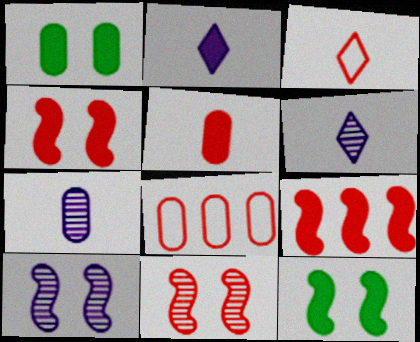[[1, 2, 9], 
[1, 7, 8], 
[6, 8, 12]]